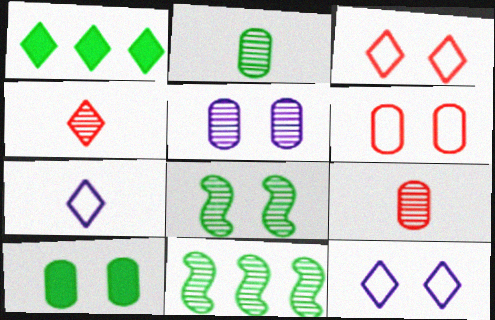[[1, 4, 12], 
[4, 5, 11], 
[5, 6, 10]]